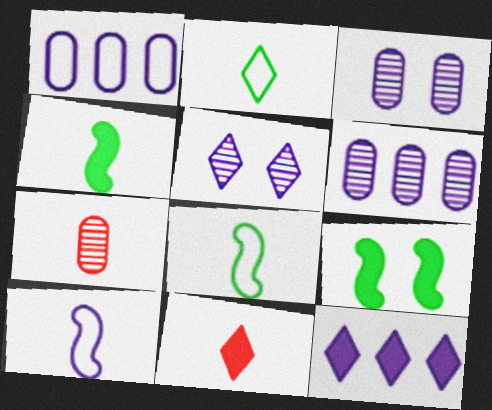[[3, 10, 12]]